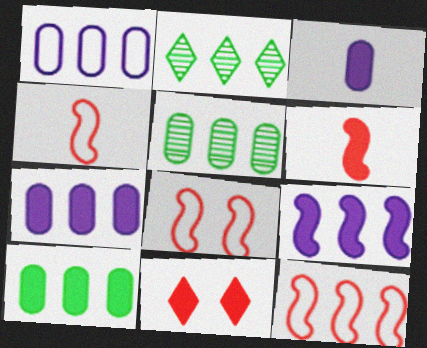[[2, 3, 8], 
[2, 7, 12], 
[4, 8, 12]]